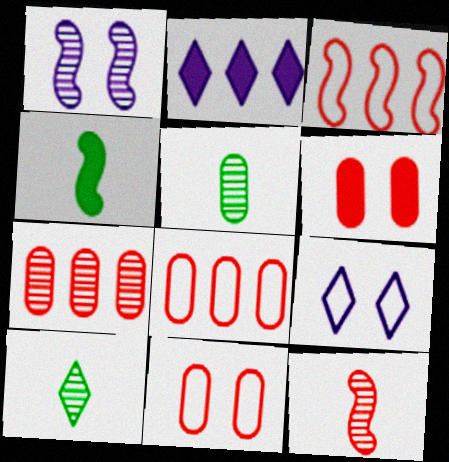[[1, 3, 4], 
[1, 7, 10], 
[2, 4, 6], 
[4, 7, 9]]